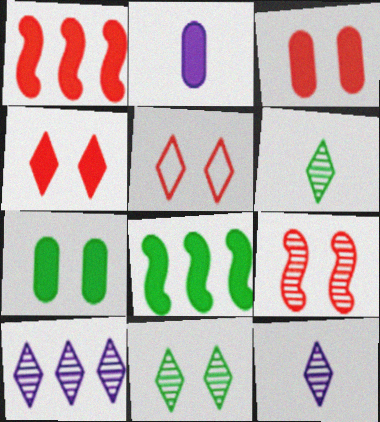[[2, 4, 8], 
[3, 5, 9]]